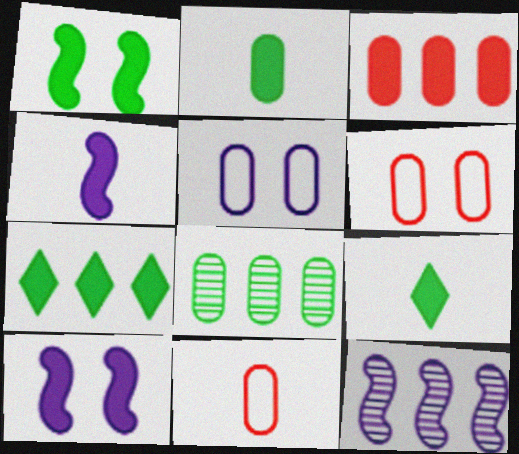[[1, 2, 7], 
[3, 9, 10], 
[6, 9, 12]]